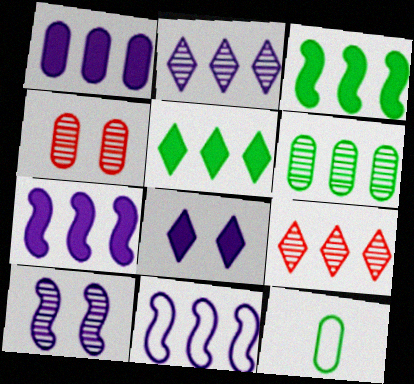[[1, 2, 11], 
[1, 4, 12]]